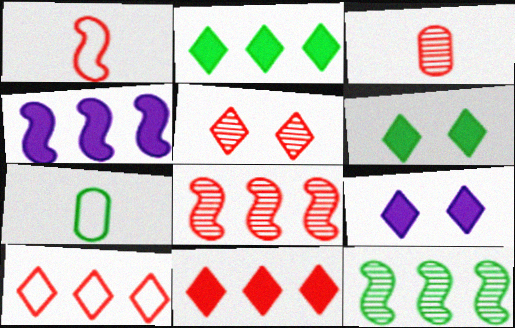[[3, 5, 8], 
[4, 5, 7], 
[6, 7, 12], 
[7, 8, 9]]